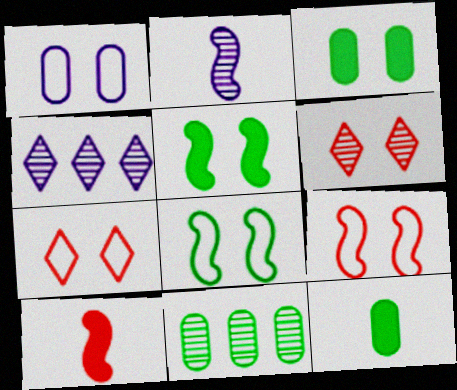[[1, 5, 6], 
[1, 7, 8], 
[2, 6, 11], 
[4, 9, 12]]